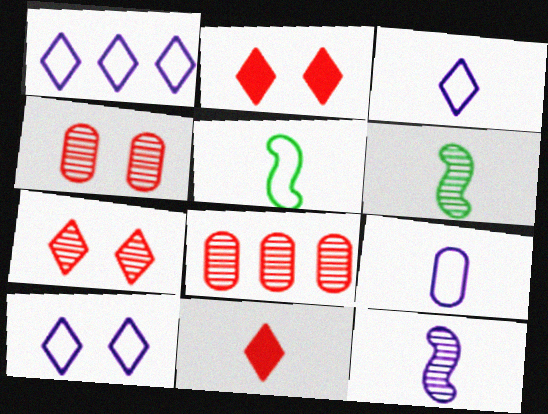[[1, 3, 10], 
[6, 9, 11]]